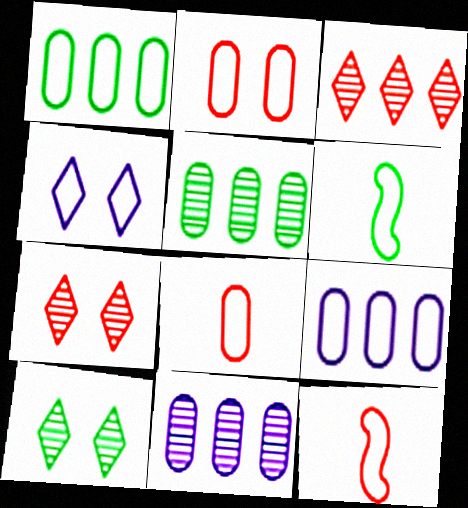[[1, 4, 12]]